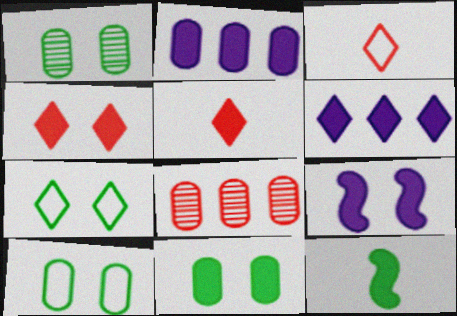[[1, 10, 11], 
[2, 4, 12], 
[4, 9, 11]]